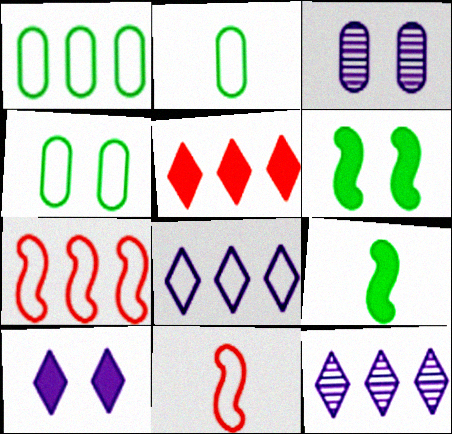[[1, 2, 4], 
[1, 7, 8], 
[4, 8, 11]]